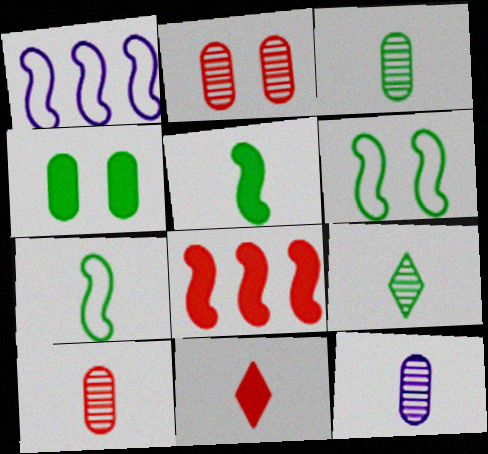[[3, 10, 12], 
[7, 11, 12]]